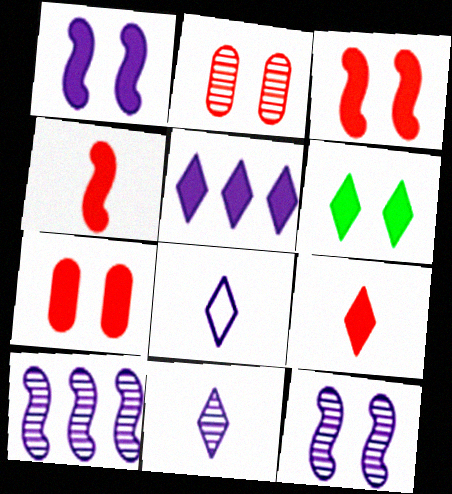[[1, 6, 7], 
[5, 6, 9]]